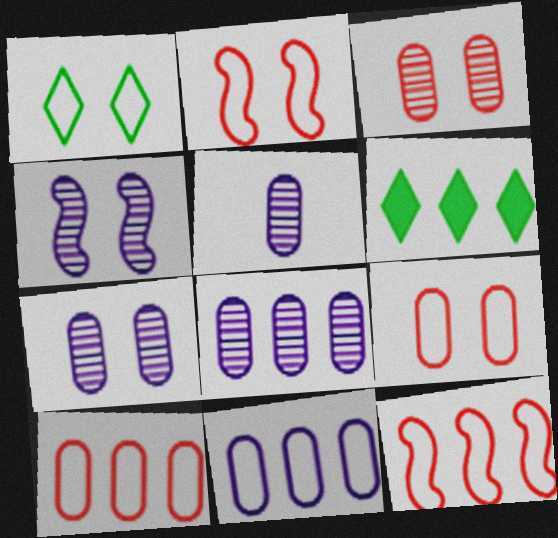[[2, 5, 6], 
[5, 7, 8], 
[6, 8, 12]]